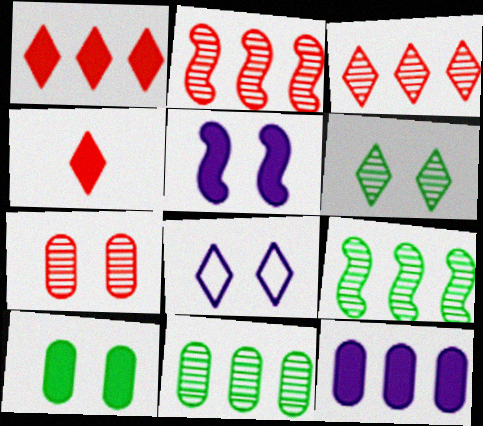[]